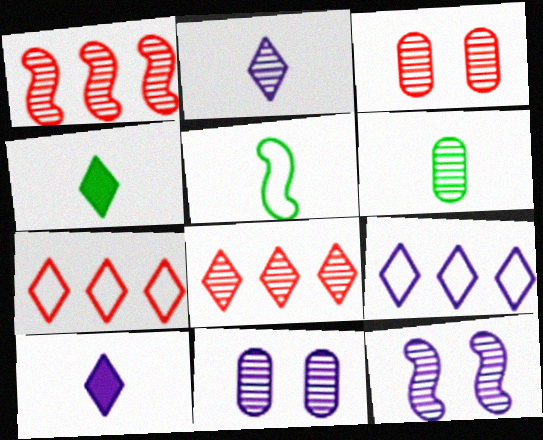[[4, 5, 6], 
[6, 8, 12]]